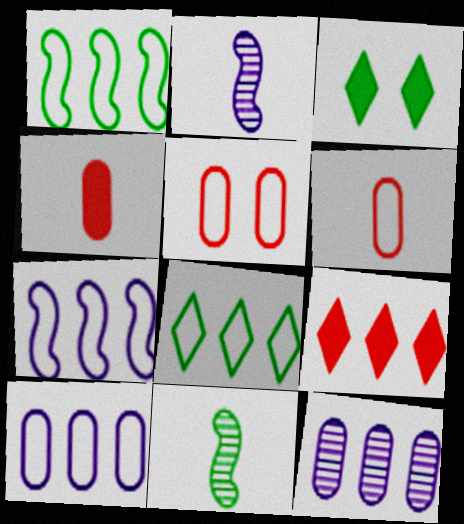[[1, 9, 12]]